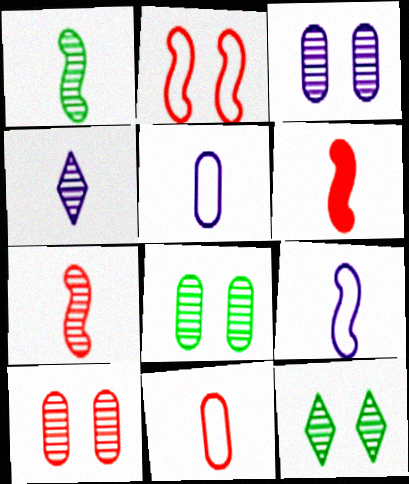[[1, 6, 9], 
[3, 8, 10]]